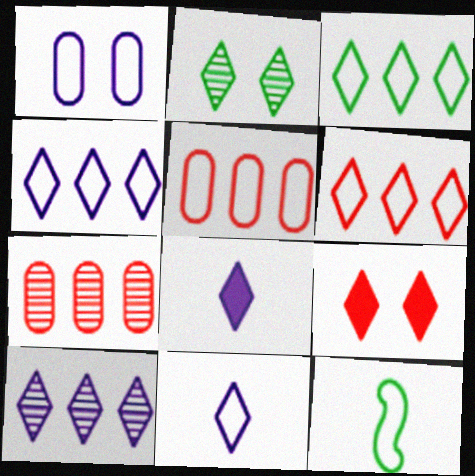[[1, 6, 12], 
[2, 6, 8], 
[3, 4, 6]]